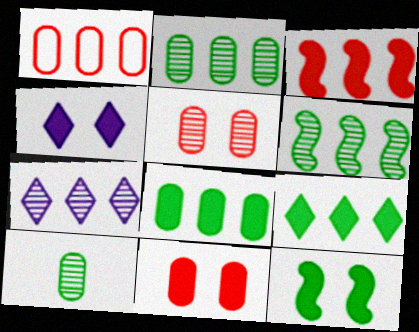[[4, 11, 12]]